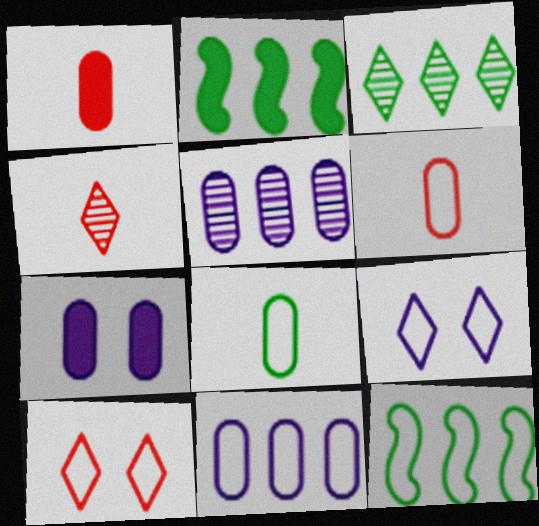[[4, 7, 12], 
[6, 9, 12]]